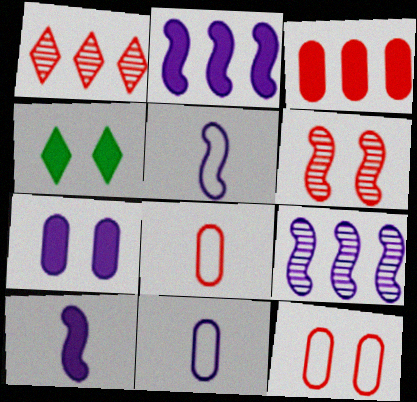[[3, 4, 10], 
[4, 8, 9]]